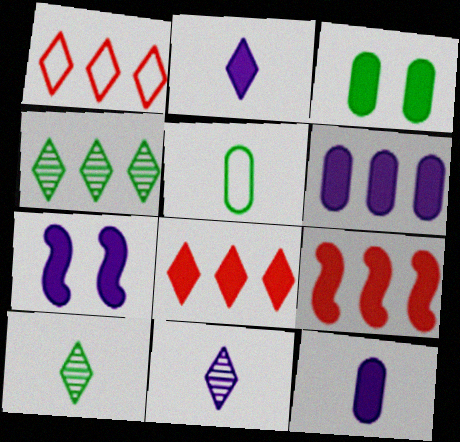[[2, 3, 9], 
[2, 6, 7]]